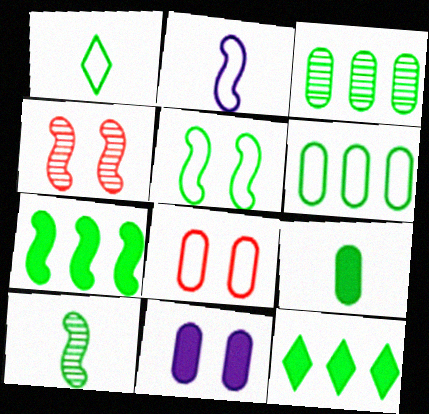[[1, 5, 6], 
[1, 9, 10], 
[2, 4, 7], 
[5, 7, 10]]